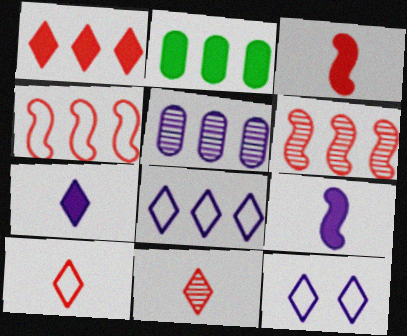[[2, 6, 8], 
[5, 9, 12]]